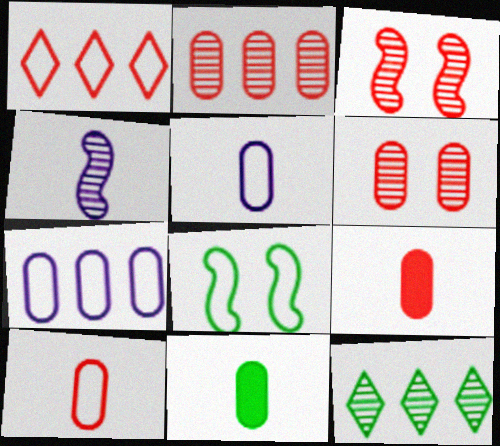[[1, 3, 9], 
[1, 5, 8], 
[4, 6, 12], 
[6, 7, 11], 
[8, 11, 12]]